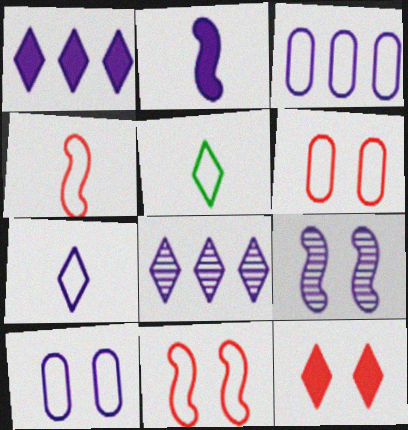[[2, 8, 10], 
[3, 5, 11], 
[5, 8, 12]]